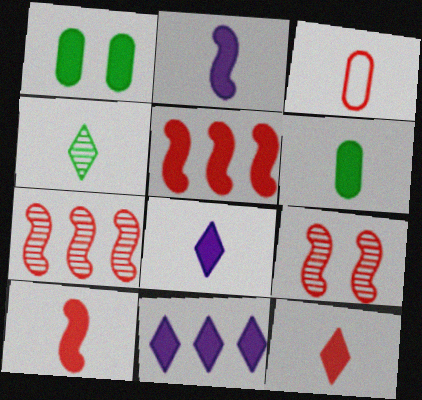[[1, 5, 8], 
[1, 10, 11], 
[2, 3, 4], 
[2, 6, 12], 
[6, 8, 10]]